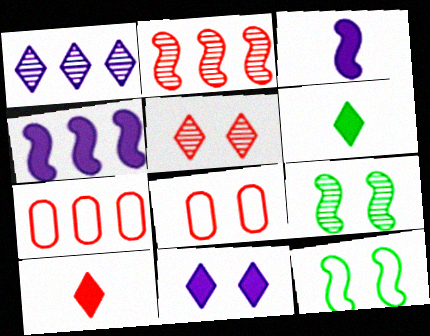[[2, 3, 12], 
[2, 8, 10], 
[8, 9, 11]]